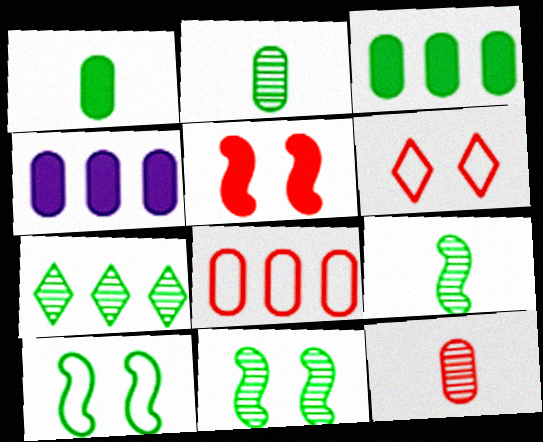[[1, 7, 10], 
[2, 7, 11], 
[4, 6, 9]]